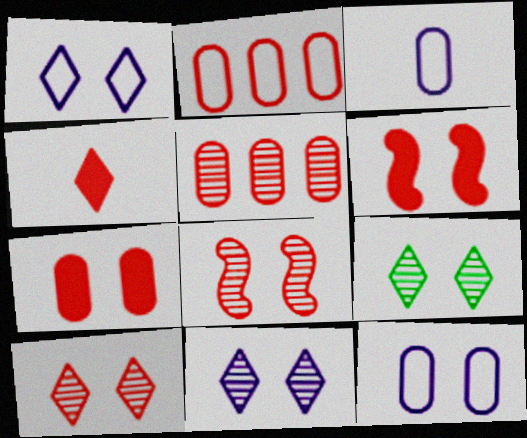[[2, 4, 8], 
[6, 9, 12], 
[9, 10, 11]]